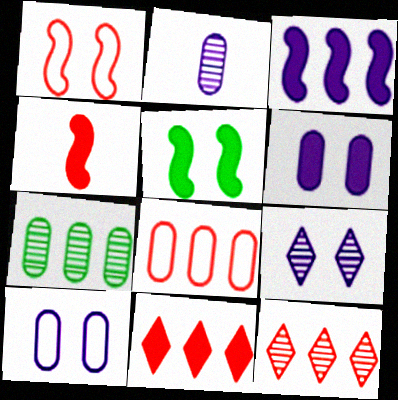[[3, 4, 5]]